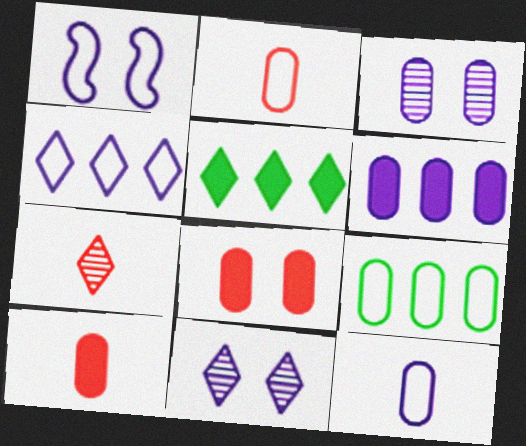[[1, 4, 12], 
[3, 6, 12], 
[3, 9, 10]]